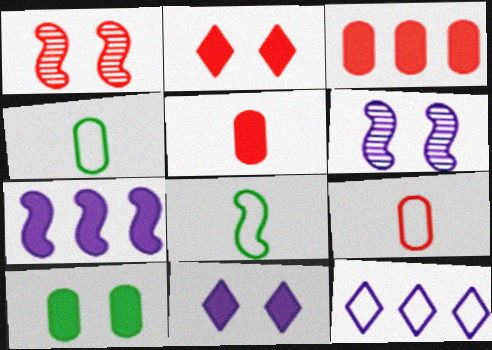[[1, 7, 8]]